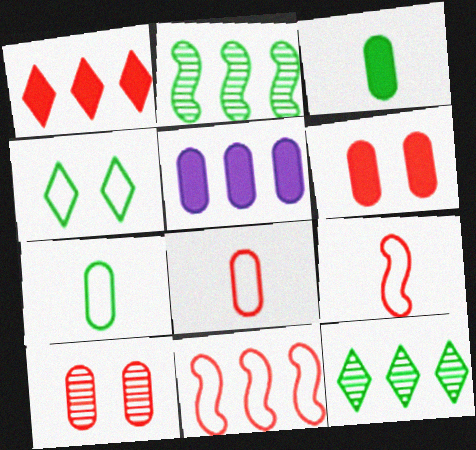[[1, 9, 10], 
[2, 3, 4], 
[3, 5, 6], 
[5, 7, 10], 
[5, 11, 12]]